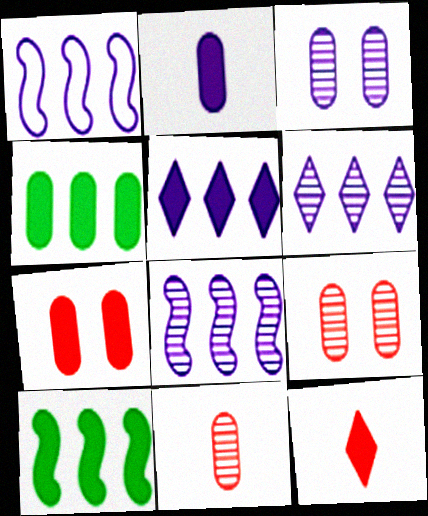[[2, 4, 7]]